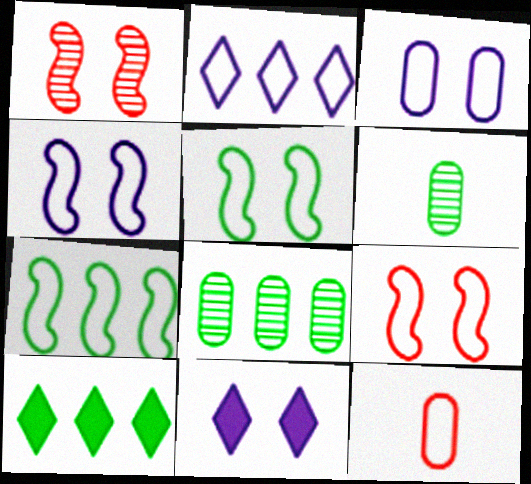[[2, 5, 12], 
[4, 5, 9], 
[5, 6, 10], 
[7, 8, 10]]